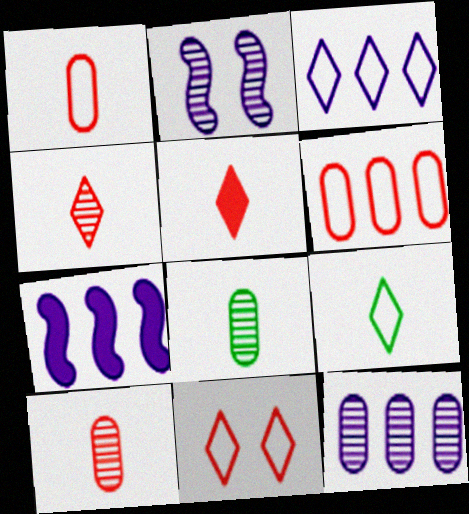[[3, 7, 12], 
[3, 9, 11], 
[7, 8, 11]]